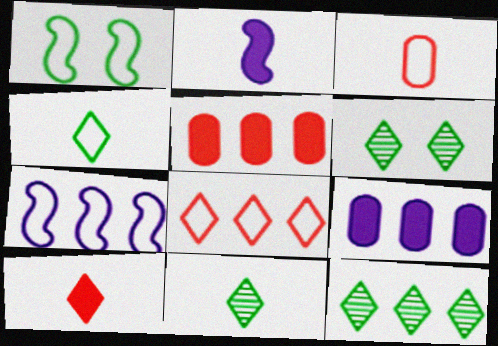[[2, 3, 11], 
[5, 7, 12], 
[6, 11, 12]]